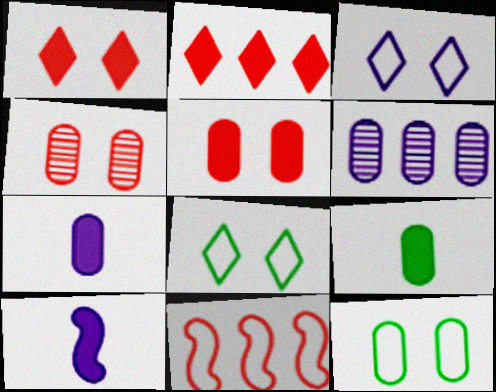[[3, 6, 10]]